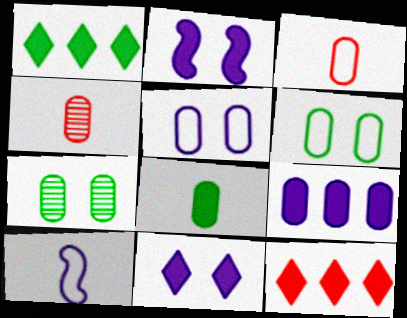[[2, 8, 12], 
[3, 7, 9], 
[4, 6, 9], 
[7, 10, 12]]